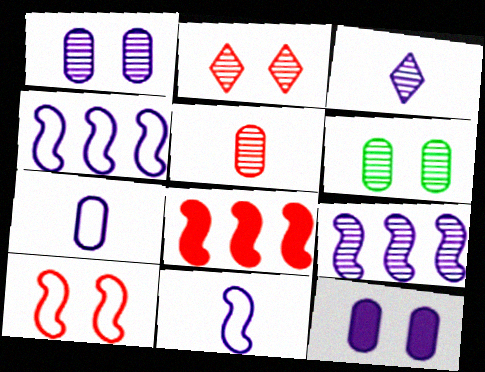[[1, 3, 9], 
[3, 4, 12]]